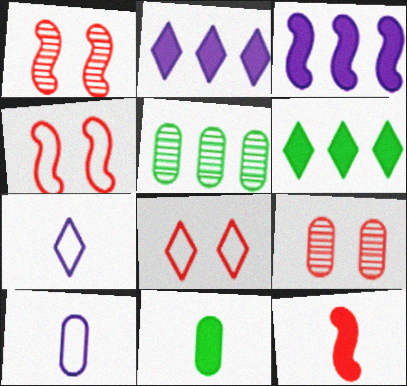[[1, 6, 10]]